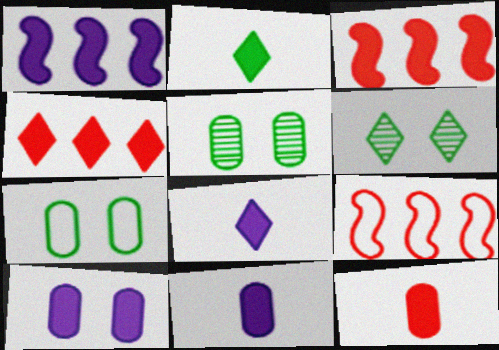[[1, 8, 10], 
[2, 3, 10], 
[5, 8, 9], 
[6, 9, 11]]